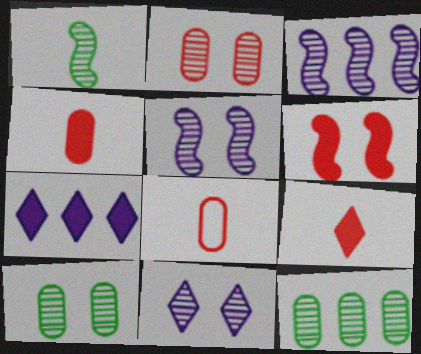[]